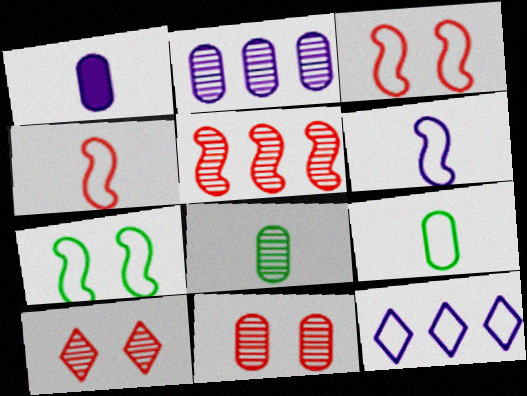[[2, 8, 11], 
[3, 9, 12]]